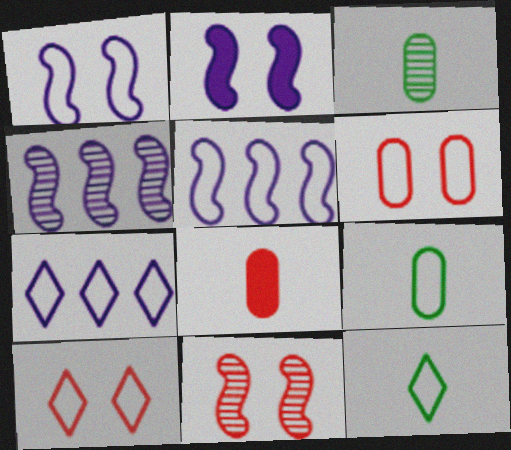[[5, 6, 12], 
[5, 9, 10], 
[7, 10, 12]]